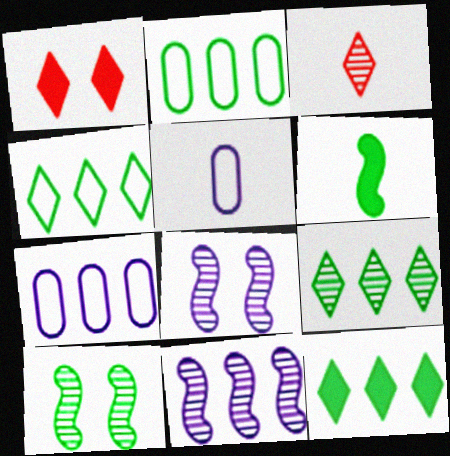[[3, 5, 6], 
[4, 9, 12]]